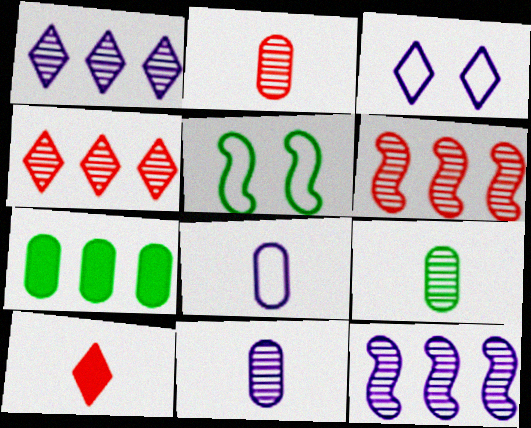[[2, 9, 11]]